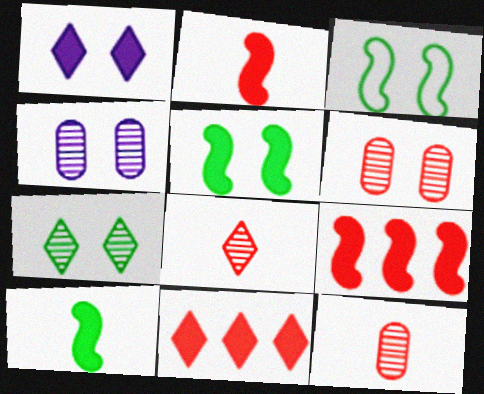[[1, 3, 6]]